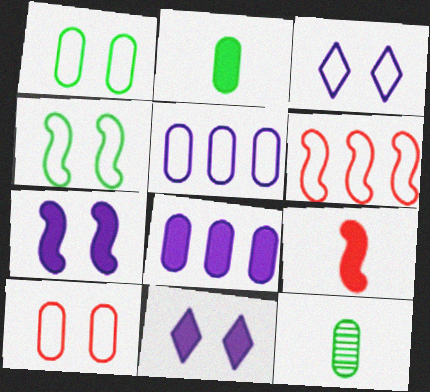[[3, 4, 10], 
[6, 11, 12], 
[8, 10, 12]]